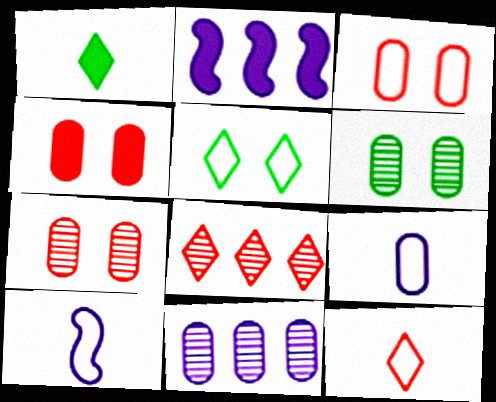[[1, 2, 4], 
[2, 6, 12], 
[3, 4, 7]]